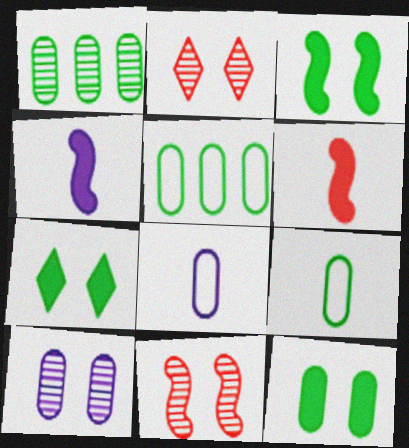[[1, 9, 12], 
[2, 4, 5], 
[3, 7, 12]]